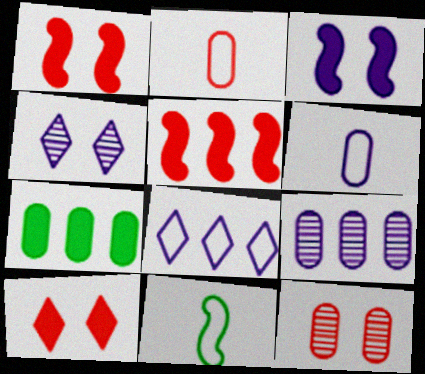[[6, 7, 12], 
[9, 10, 11]]